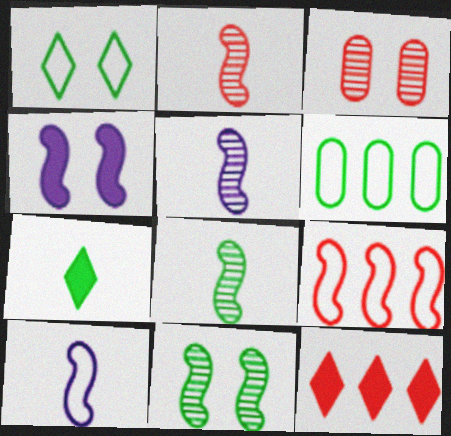[[1, 3, 4], 
[2, 5, 8], 
[4, 8, 9], 
[6, 7, 11]]